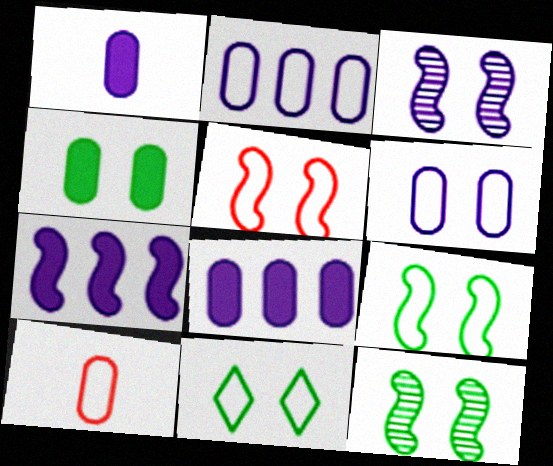[[4, 11, 12], 
[5, 6, 11]]